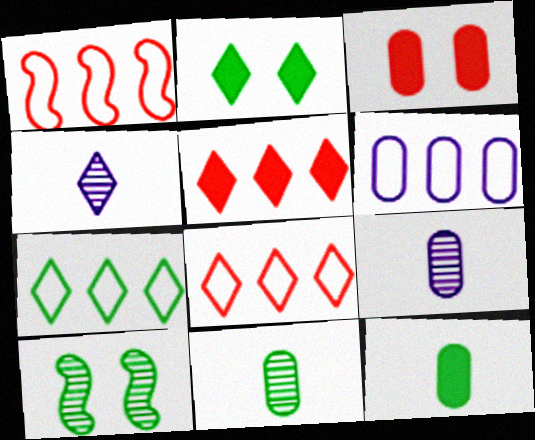[[1, 2, 9], 
[1, 6, 7], 
[2, 4, 8], 
[3, 6, 11], 
[7, 10, 12]]